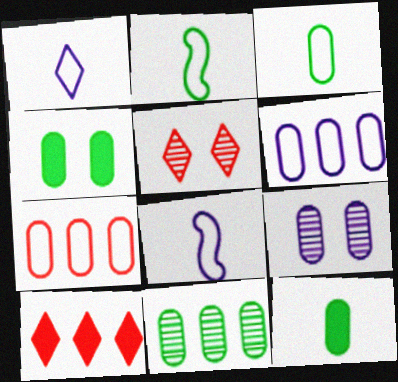[[2, 9, 10], 
[3, 4, 11], 
[7, 9, 12]]